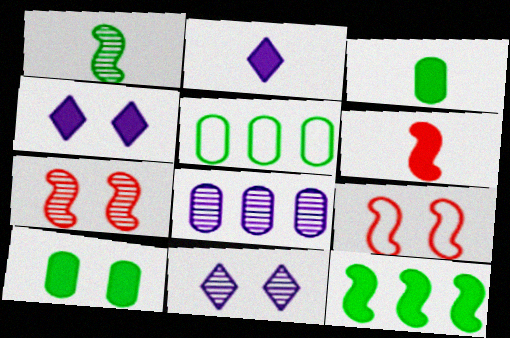[[2, 3, 6], 
[2, 5, 7], 
[5, 6, 11], 
[9, 10, 11]]